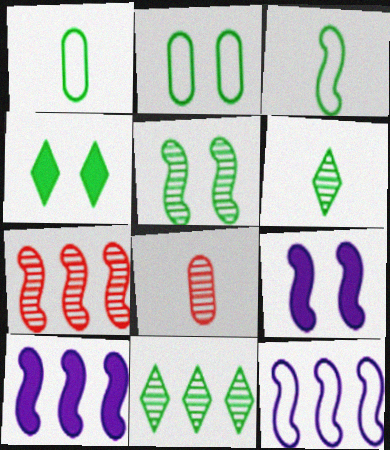[[2, 4, 5], 
[3, 7, 9], 
[4, 8, 12]]